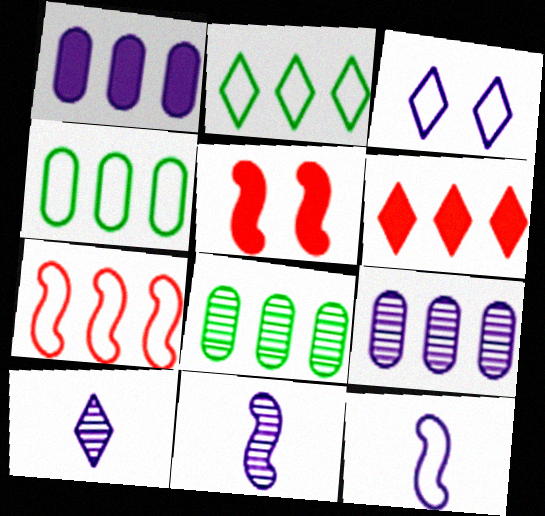[[1, 3, 11], 
[4, 5, 10]]